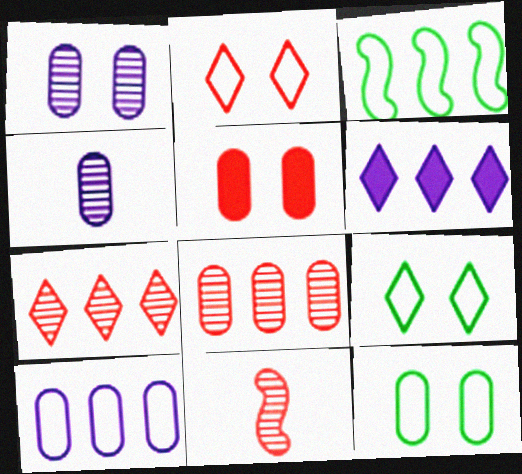[[1, 5, 12], 
[3, 6, 8], 
[6, 11, 12]]